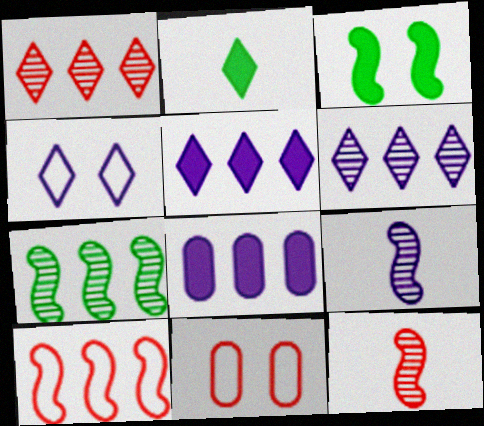[[1, 2, 4], 
[3, 9, 10], 
[4, 8, 9]]